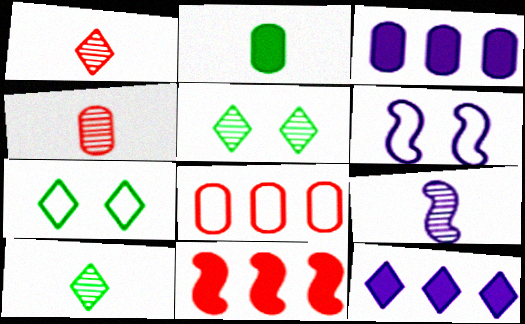[[1, 7, 12], 
[4, 9, 10]]